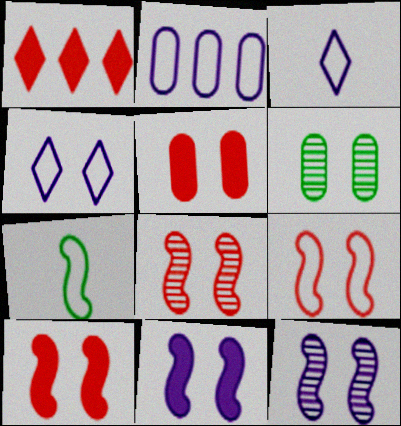[[4, 6, 10], 
[8, 9, 10]]